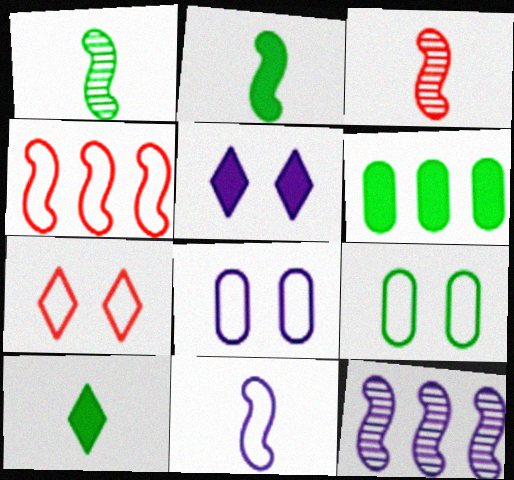[[2, 3, 11]]